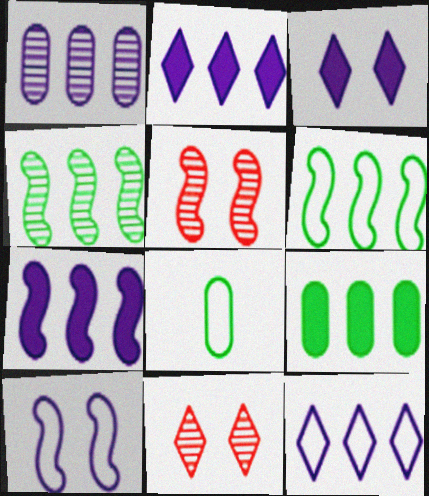[[1, 7, 12], 
[2, 5, 8], 
[7, 8, 11]]